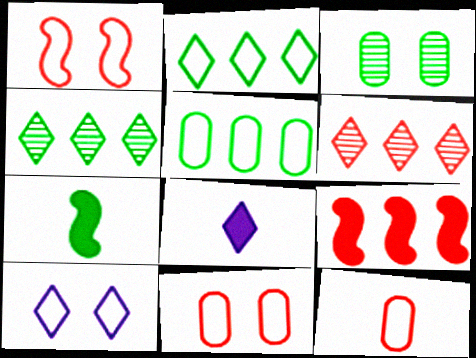[[2, 3, 7]]